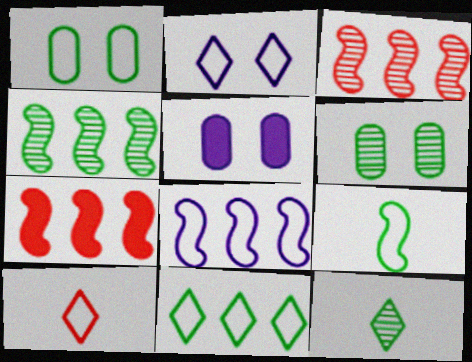[[1, 8, 10], 
[1, 9, 11], 
[2, 10, 11], 
[4, 5, 10], 
[4, 6, 12], 
[4, 7, 8]]